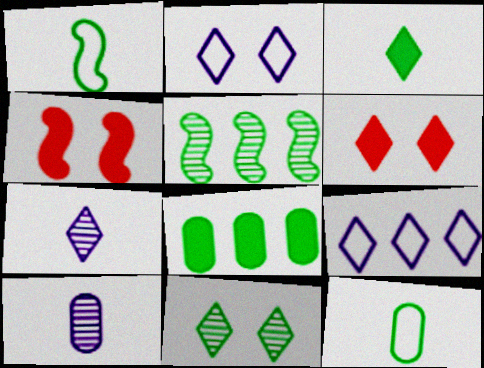[[1, 8, 11], 
[2, 6, 11]]